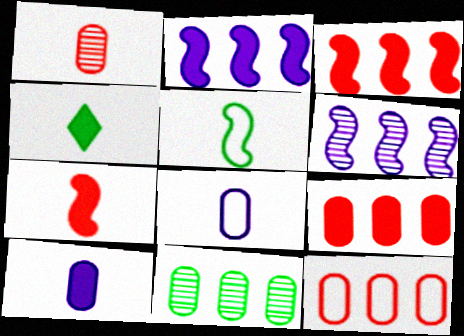[[4, 7, 10]]